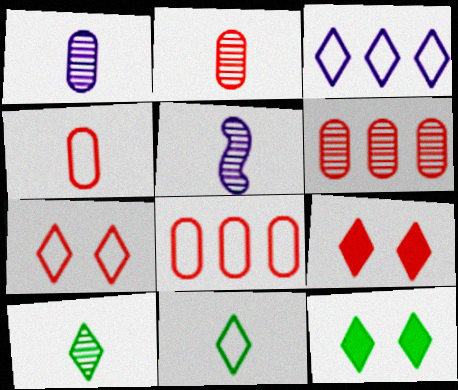[[2, 5, 10], 
[3, 7, 11], 
[3, 9, 10], 
[5, 8, 12]]